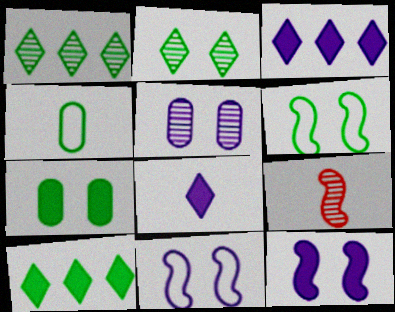[[1, 5, 9], 
[2, 6, 7], 
[4, 8, 9]]